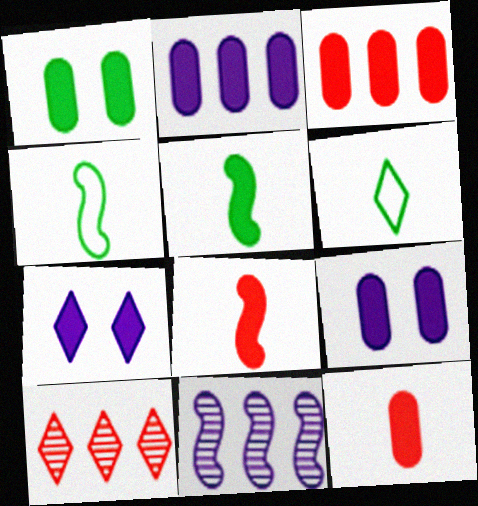[[1, 2, 12], 
[3, 5, 7], 
[4, 9, 10], 
[6, 7, 10]]